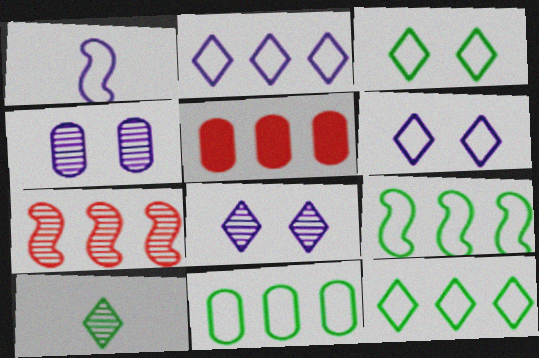[[4, 7, 10], 
[9, 11, 12]]